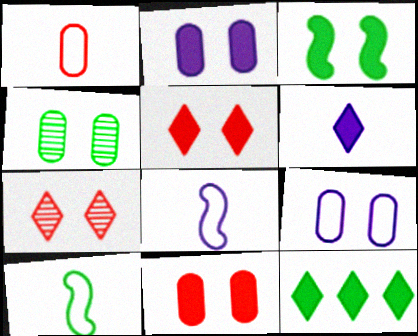[[2, 3, 5], 
[3, 7, 9], 
[4, 9, 11], 
[4, 10, 12], 
[5, 6, 12]]